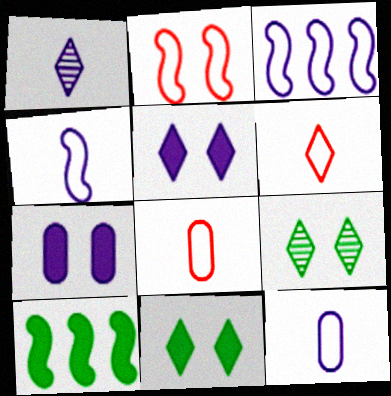[[1, 3, 7], 
[2, 7, 9]]